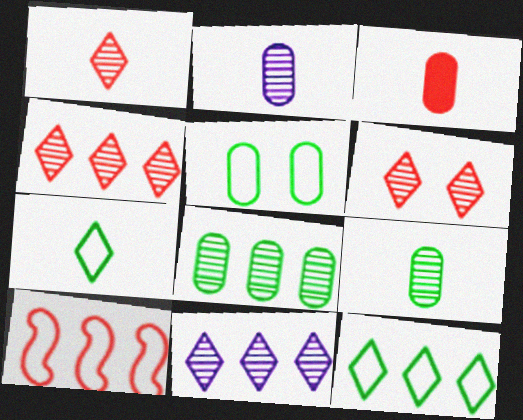[[1, 4, 6], 
[3, 6, 10]]